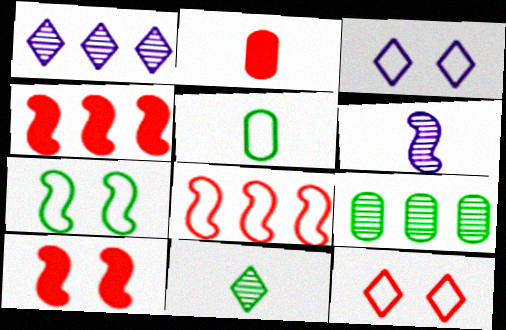[[1, 2, 7], 
[1, 5, 10], 
[3, 5, 8], 
[4, 6, 7]]